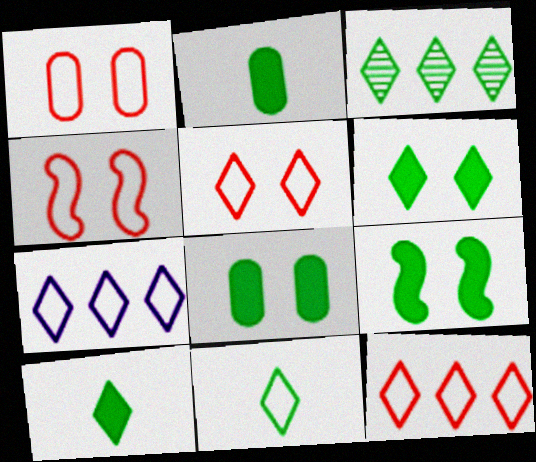[[1, 4, 5], 
[3, 6, 11], 
[5, 7, 11], 
[6, 8, 9]]